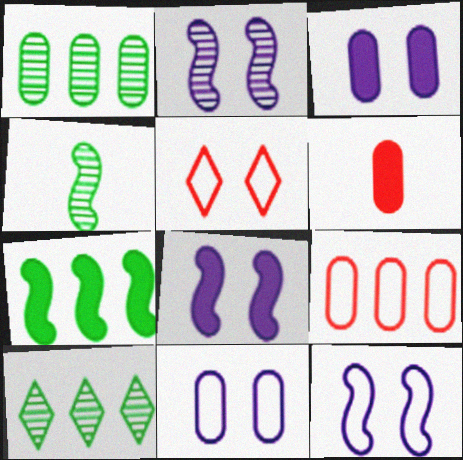[[1, 6, 11], 
[2, 8, 12], 
[6, 10, 12]]